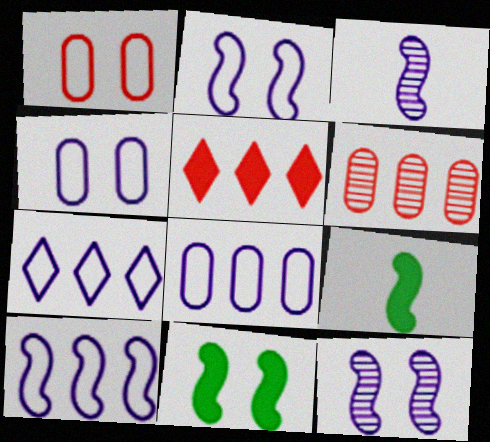[[7, 8, 10]]